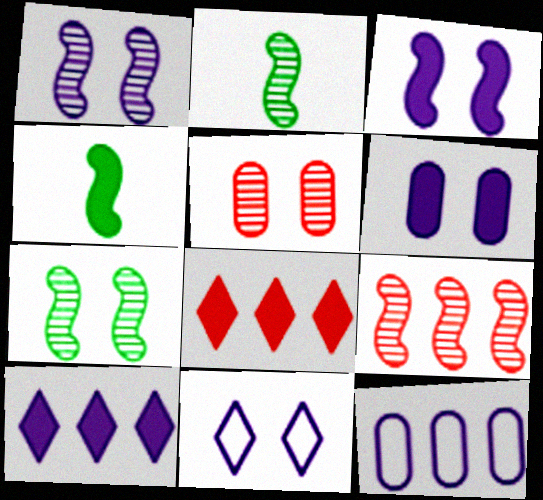[[1, 2, 9], 
[1, 6, 11], 
[4, 6, 8]]